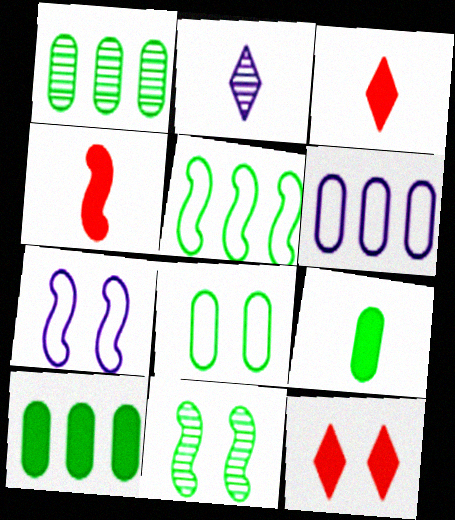[[1, 3, 7], 
[1, 8, 9], 
[3, 6, 11]]